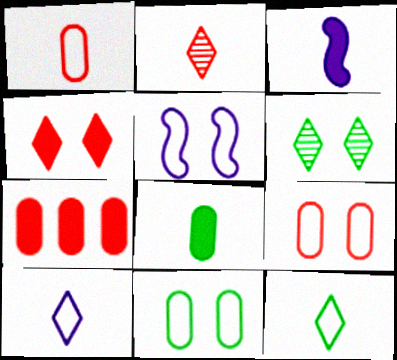[]